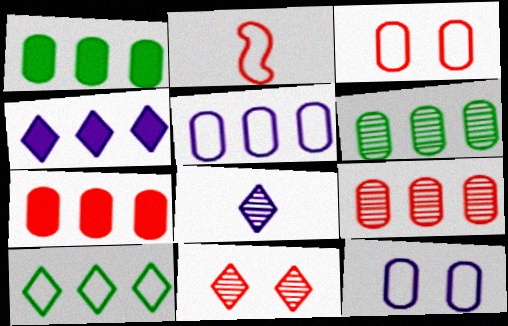[[1, 5, 9], 
[2, 7, 11], 
[2, 10, 12], 
[5, 6, 7]]